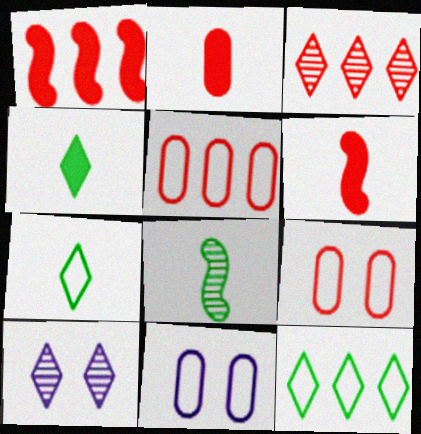[[1, 3, 5], 
[3, 6, 9]]